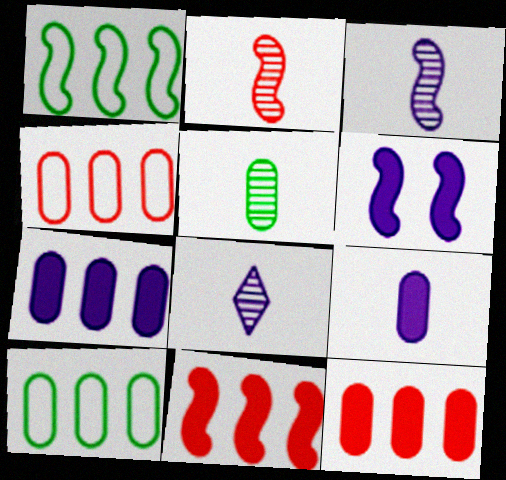[[1, 2, 6], 
[2, 5, 8]]